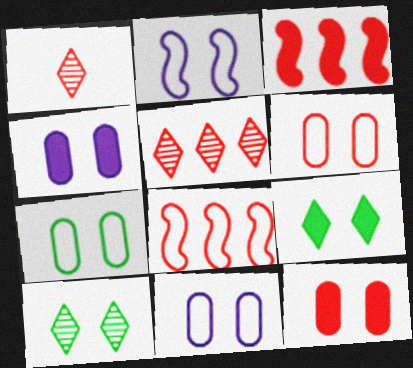[[1, 3, 6], 
[1, 8, 12], 
[2, 10, 12], 
[6, 7, 11]]